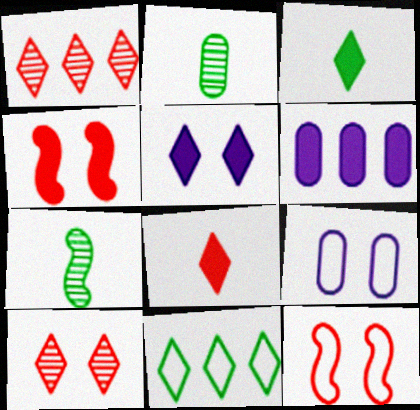[[3, 4, 6]]